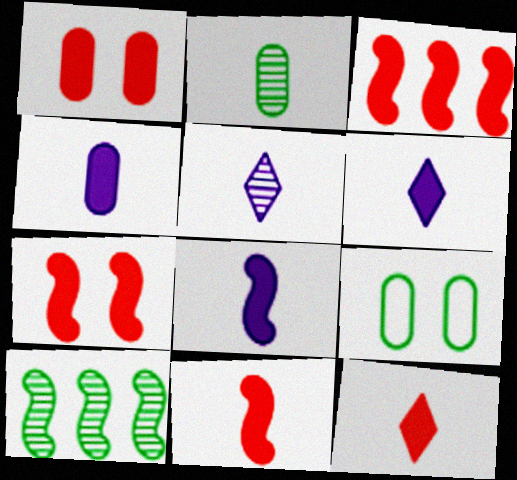[[1, 3, 12], 
[3, 5, 9], 
[3, 7, 11], 
[4, 6, 8]]